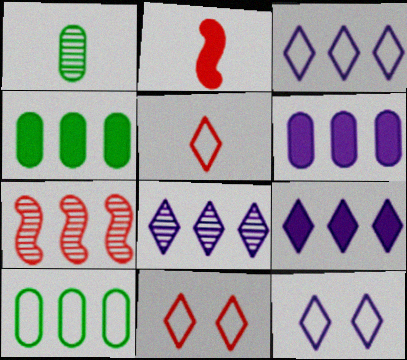[[3, 4, 7], 
[3, 8, 9], 
[7, 9, 10]]